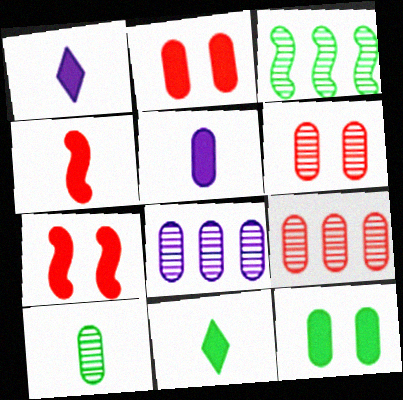[[4, 5, 11], 
[6, 8, 10]]